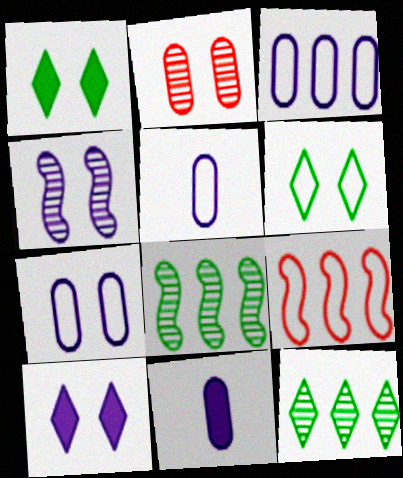[[3, 5, 7], 
[4, 7, 10], 
[5, 6, 9]]